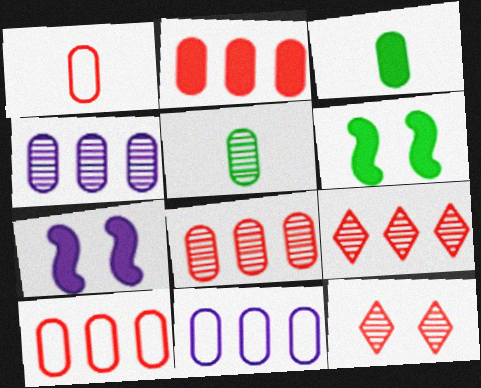[[2, 8, 10]]